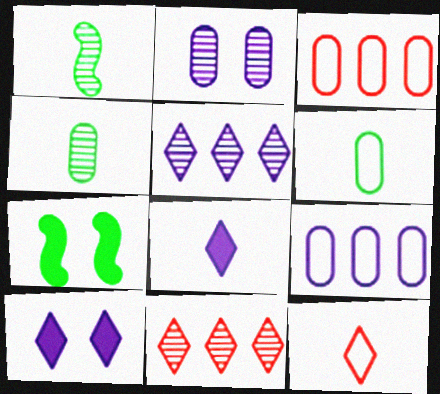[[1, 2, 11], 
[1, 3, 10]]